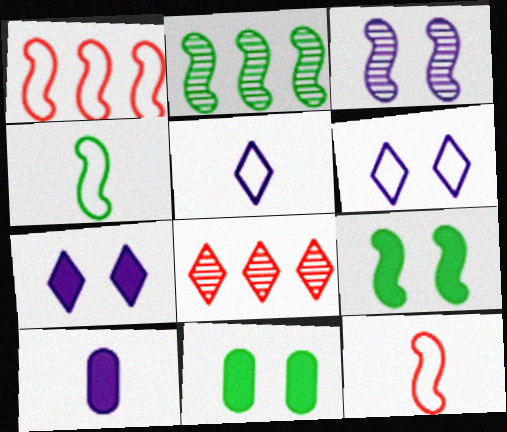[[2, 4, 9]]